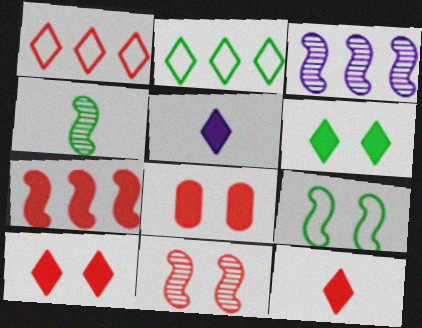[[3, 4, 11], 
[7, 8, 12]]